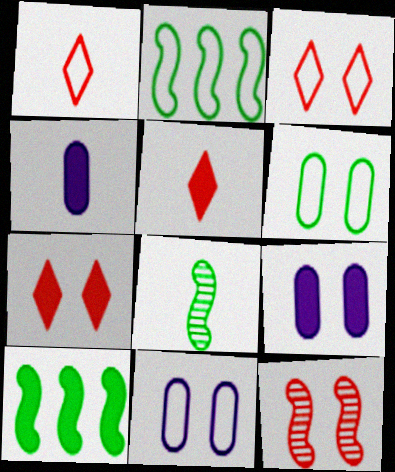[[1, 2, 11], 
[1, 4, 8], 
[4, 7, 10], 
[5, 9, 10]]